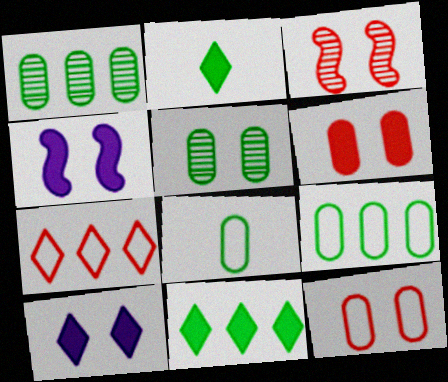[]